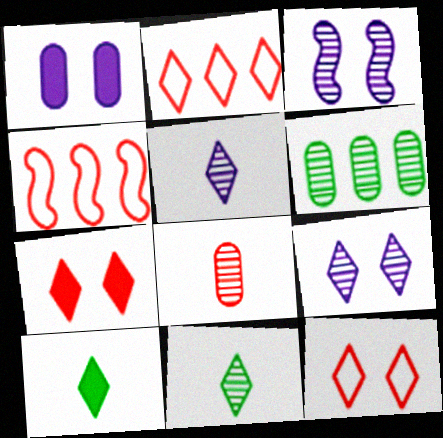[[1, 4, 11], 
[2, 9, 10], 
[4, 7, 8]]